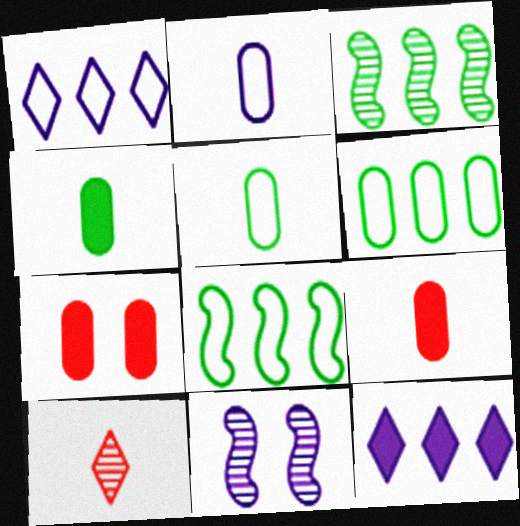[[2, 11, 12]]